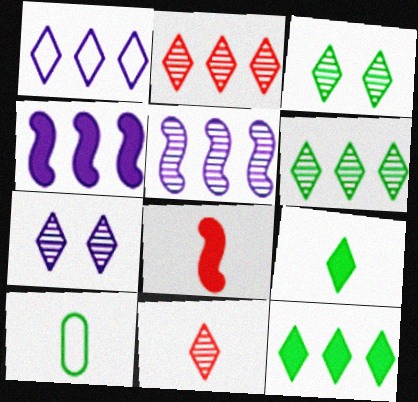[[1, 2, 12], 
[6, 7, 11]]